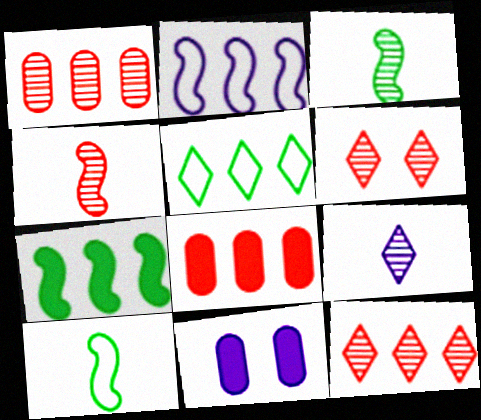[[1, 4, 6], 
[2, 9, 11], 
[4, 5, 11], 
[10, 11, 12]]